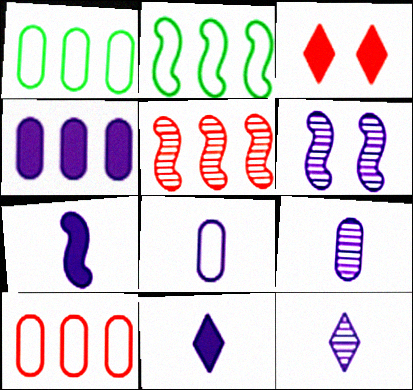[[2, 3, 9], 
[7, 8, 12]]